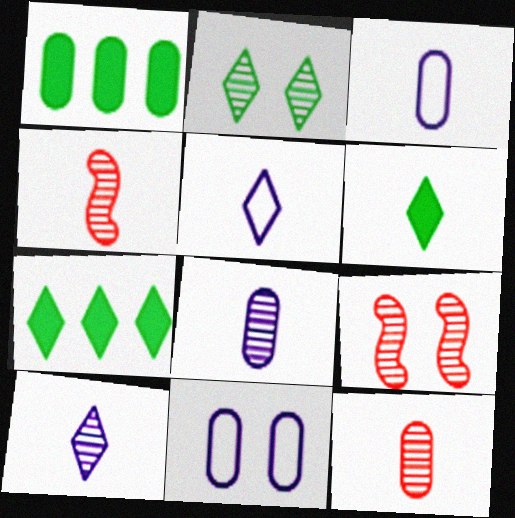[[1, 5, 9], 
[1, 11, 12], 
[3, 4, 6], 
[3, 7, 9], 
[4, 7, 11]]